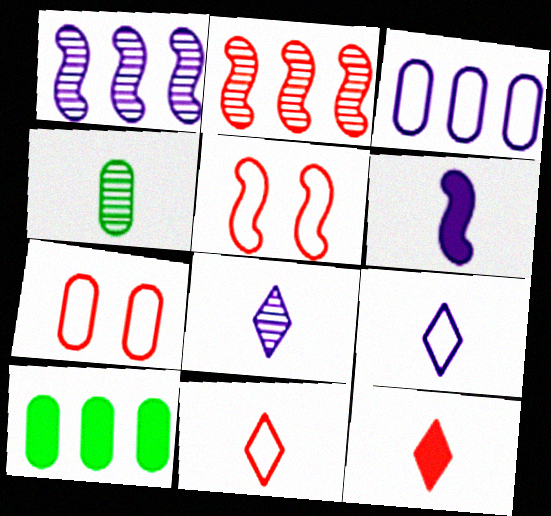[[2, 7, 12], 
[4, 6, 11], 
[5, 8, 10]]